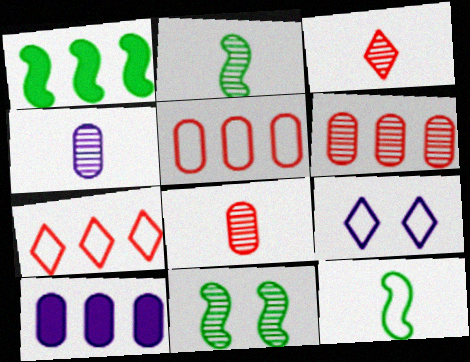[[1, 8, 9], 
[1, 11, 12], 
[2, 3, 4], 
[5, 9, 12]]